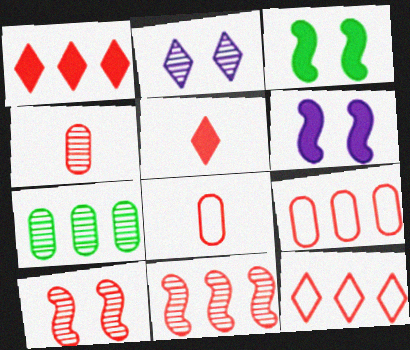[[1, 8, 10], 
[1, 9, 11], 
[5, 9, 10]]